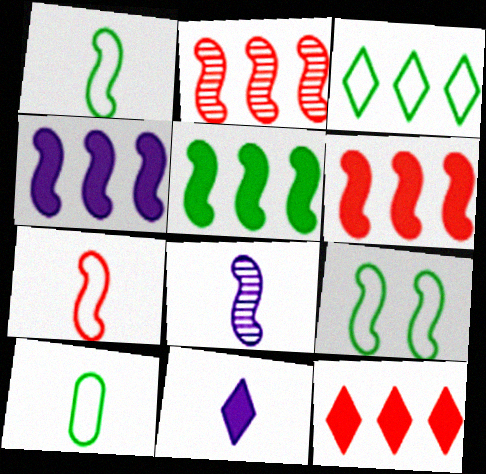[[3, 9, 10], 
[4, 5, 6], 
[6, 8, 9]]